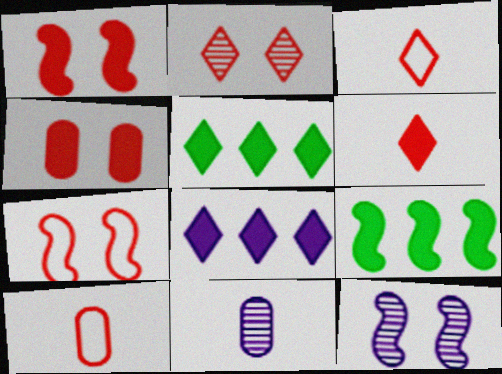[[2, 4, 7], 
[5, 7, 11], 
[5, 10, 12]]